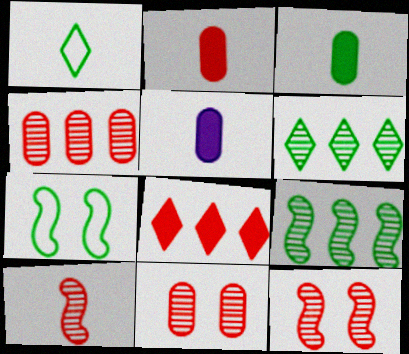[[1, 5, 10], 
[2, 3, 5], 
[3, 6, 7]]